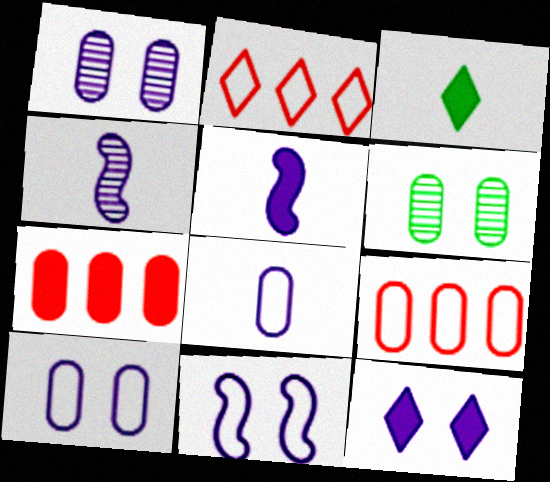[[1, 11, 12], 
[2, 5, 6], 
[6, 7, 8]]